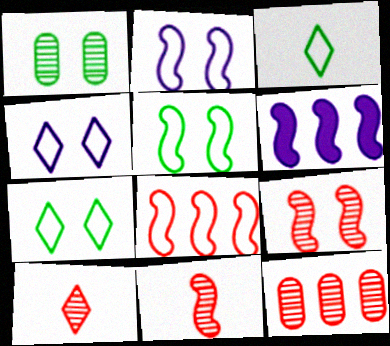[[5, 6, 11], 
[9, 10, 12]]